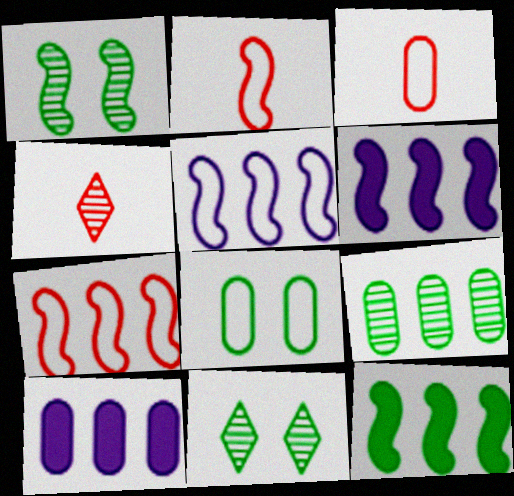[[1, 2, 6], 
[2, 10, 11], 
[3, 6, 11], 
[4, 6, 8]]